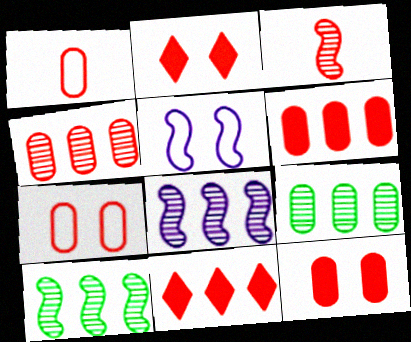[[1, 4, 12], 
[3, 7, 11]]